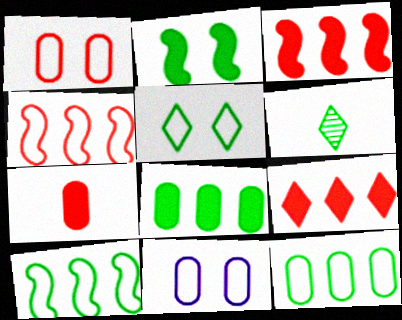[[2, 6, 12], 
[3, 6, 11]]